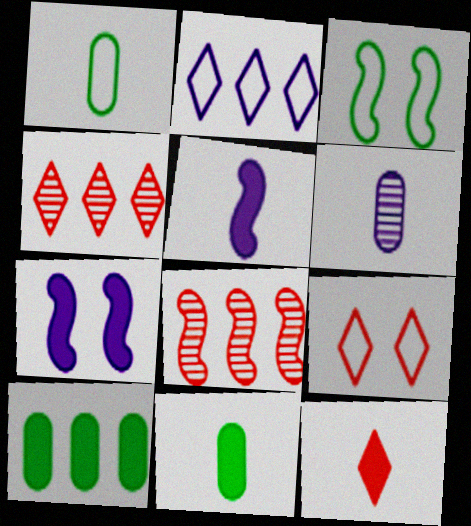[[1, 4, 7], 
[2, 6, 7], 
[2, 8, 10], 
[3, 5, 8], 
[4, 9, 12], 
[5, 11, 12], 
[7, 10, 12]]